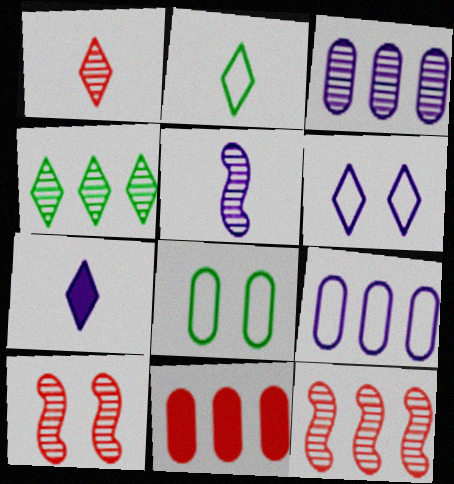[[1, 2, 7], 
[3, 4, 12], 
[7, 8, 12]]